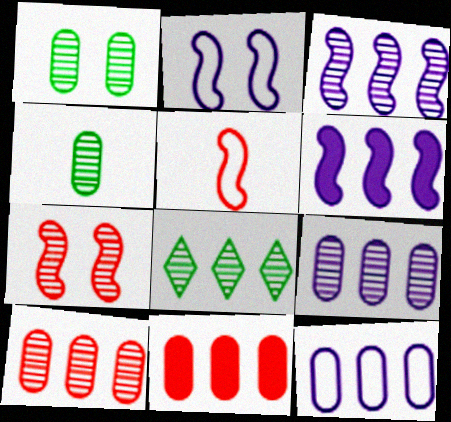[[3, 8, 10]]